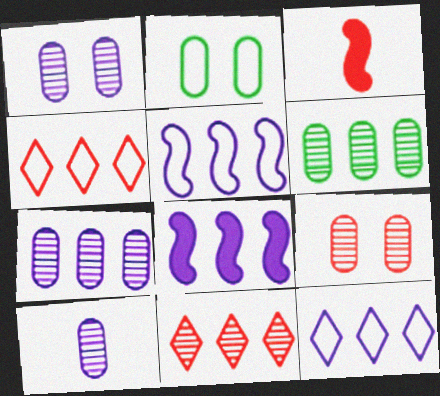[[1, 7, 10], 
[3, 4, 9], 
[4, 6, 8], 
[6, 9, 10], 
[7, 8, 12]]